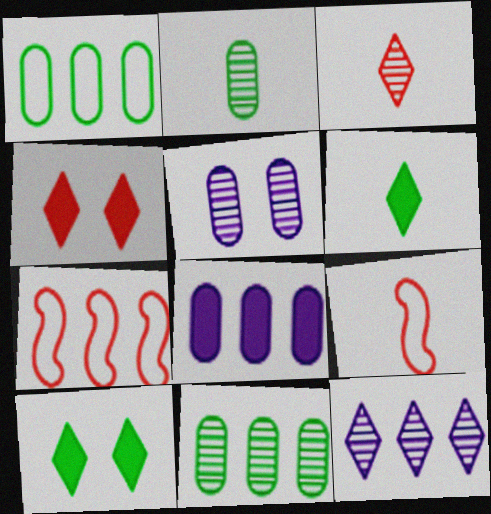[[5, 6, 7]]